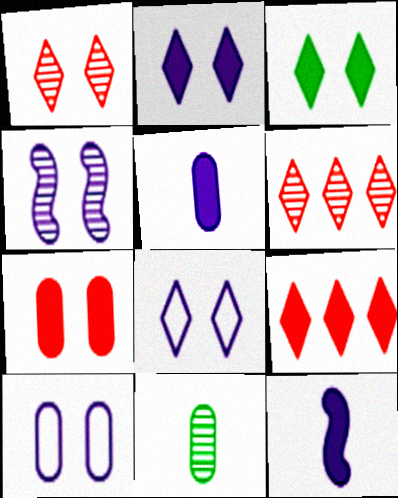[[1, 3, 8], 
[2, 4, 10], 
[4, 6, 11]]